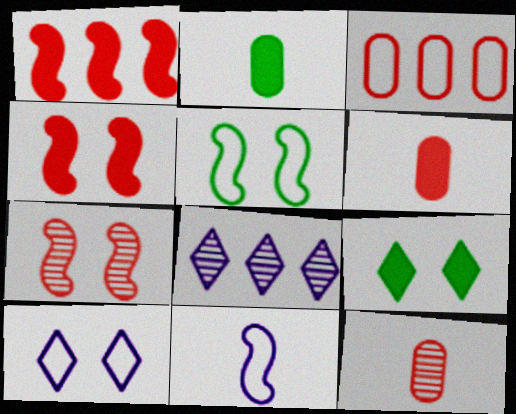[[5, 6, 8]]